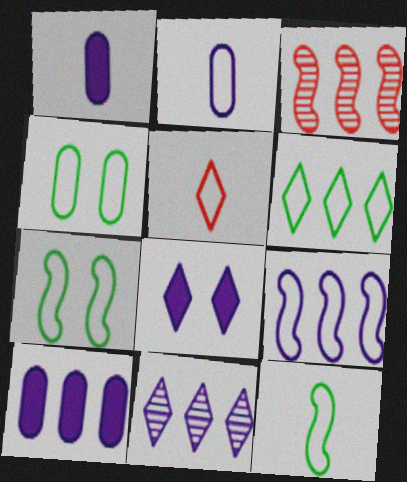[[2, 5, 12], 
[3, 6, 10], 
[4, 5, 9], 
[4, 6, 12], 
[9, 10, 11]]